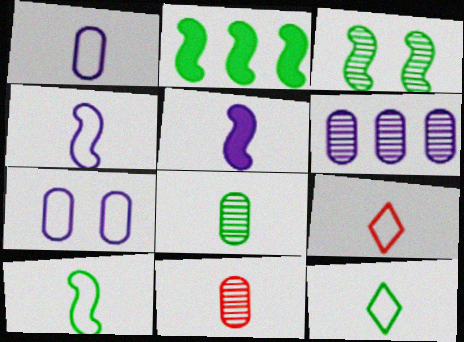[[1, 9, 10], 
[2, 3, 10], 
[5, 8, 9], 
[5, 11, 12]]